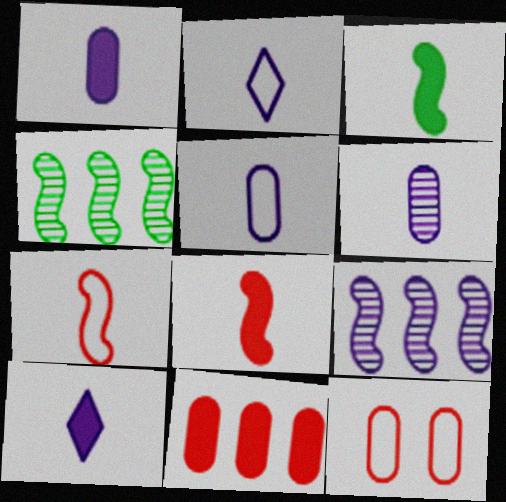[[1, 5, 6], 
[4, 10, 12]]